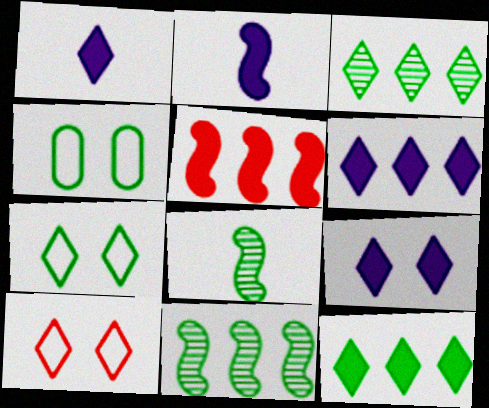[[1, 3, 10], 
[1, 6, 9], 
[4, 8, 12]]